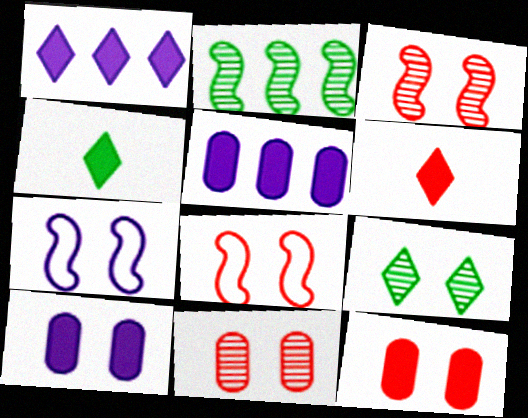[[7, 9, 12], 
[8, 9, 10]]